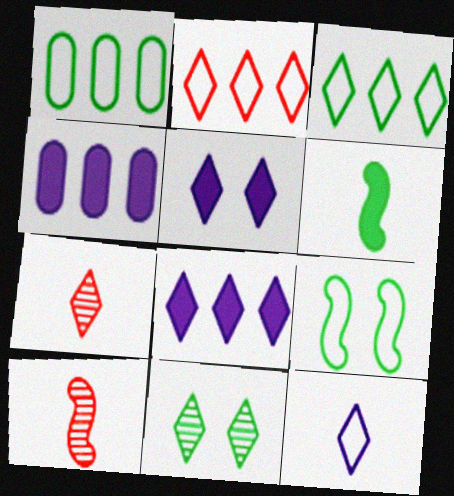[[1, 5, 10], 
[1, 6, 11], 
[3, 5, 7], 
[4, 7, 9]]